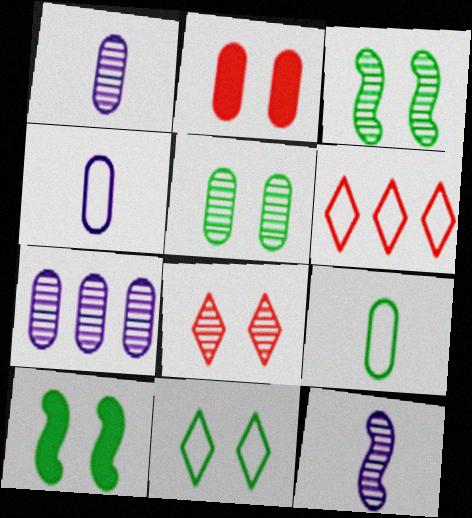[[1, 6, 10], 
[2, 7, 9], 
[5, 10, 11]]